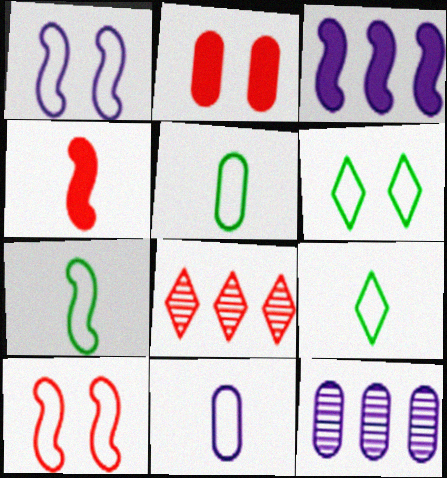[[2, 5, 12], 
[4, 6, 12], 
[5, 7, 9]]